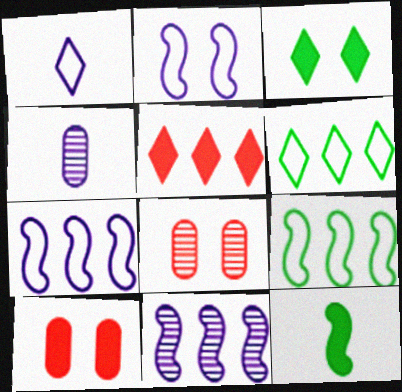[[2, 3, 8]]